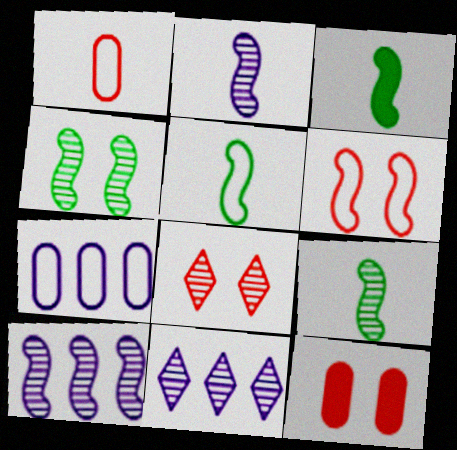[[3, 5, 9], 
[3, 6, 10], 
[3, 7, 8], 
[5, 11, 12], 
[6, 8, 12]]